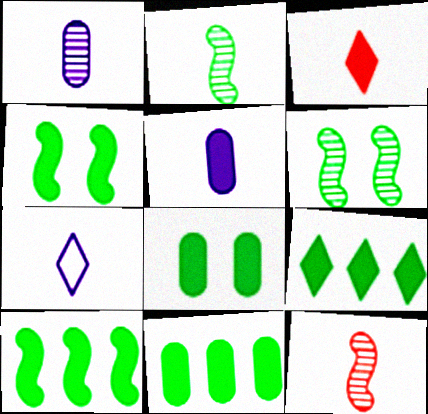[[9, 10, 11]]